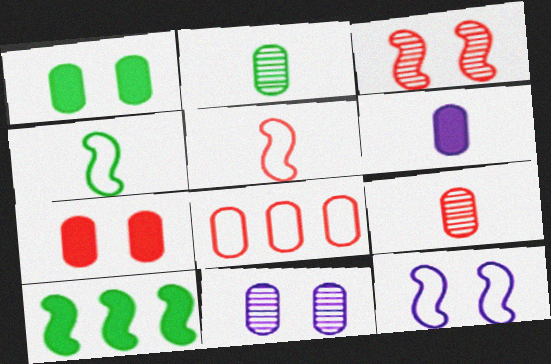[[7, 8, 9]]